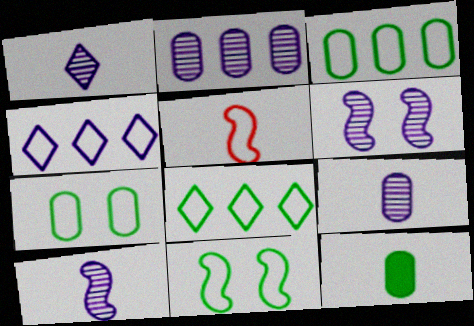[[1, 2, 6], 
[1, 5, 12], 
[1, 9, 10], 
[4, 5, 7]]